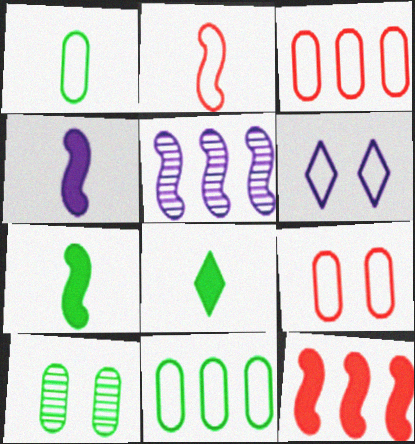[[2, 6, 11], 
[5, 8, 9]]